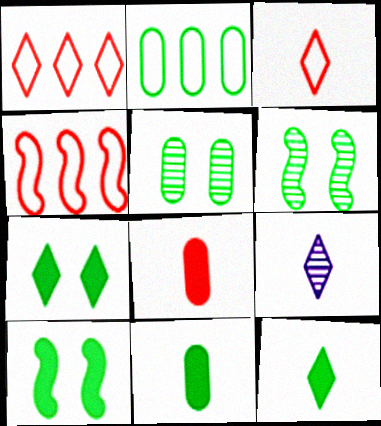[[1, 7, 9], 
[2, 5, 11], 
[2, 6, 12], 
[3, 9, 12]]